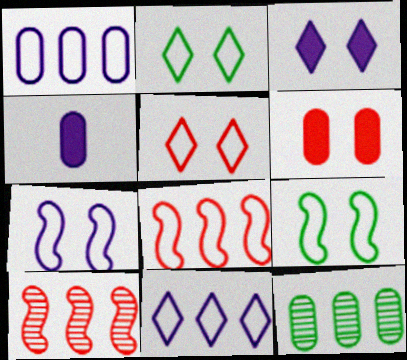[[2, 4, 10]]